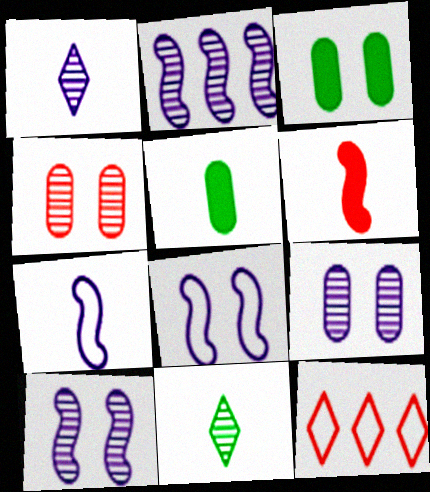[[1, 2, 9], 
[2, 4, 11], 
[4, 6, 12], 
[5, 10, 12]]